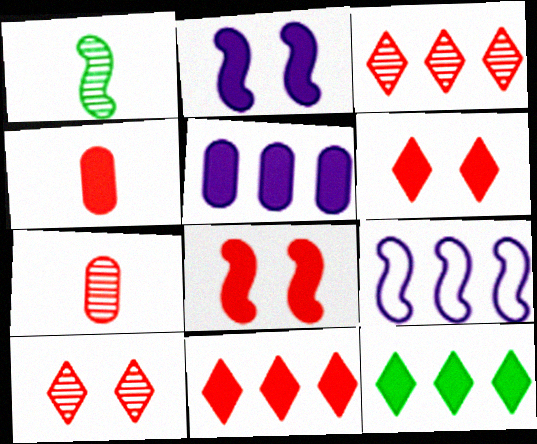[[1, 8, 9], 
[2, 4, 12], 
[4, 8, 11]]